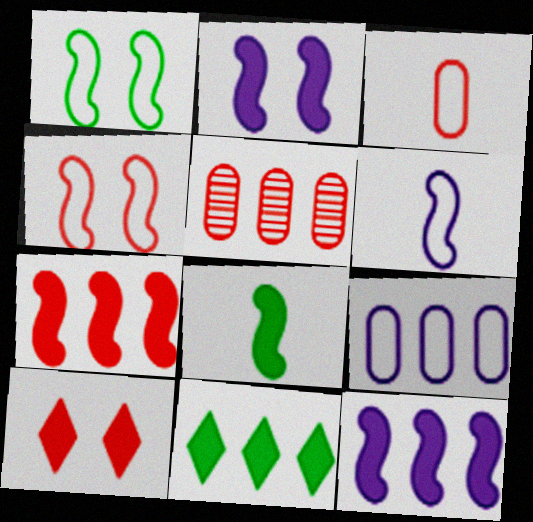[[2, 7, 8]]